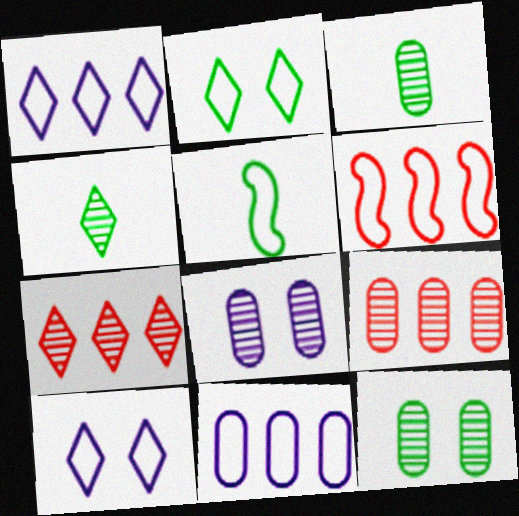[[3, 8, 9]]